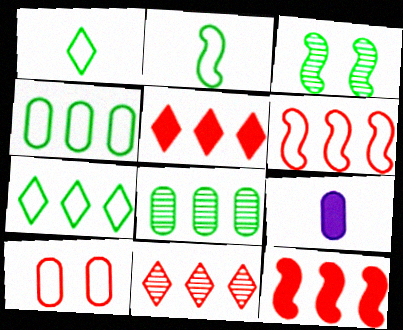[[8, 9, 10]]